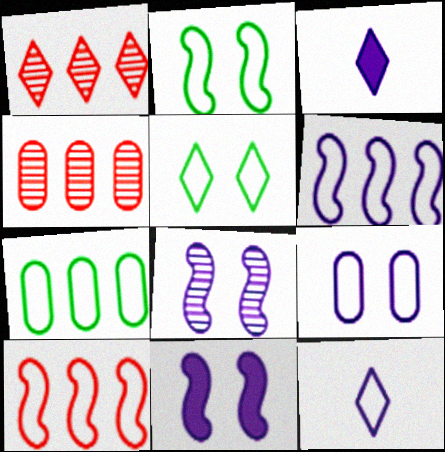[[1, 3, 5], 
[2, 3, 4], 
[6, 9, 12]]